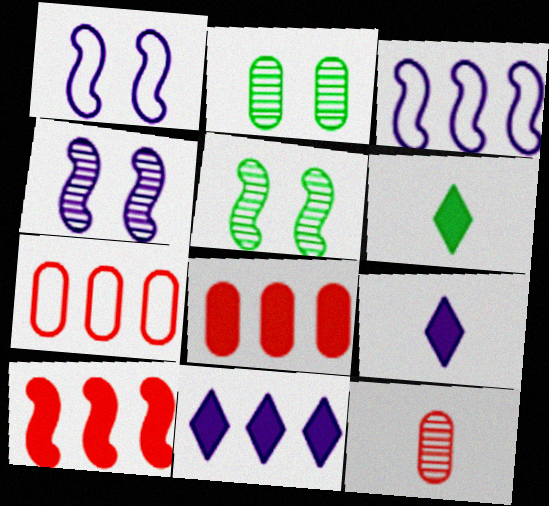[[4, 6, 7], 
[5, 7, 9]]